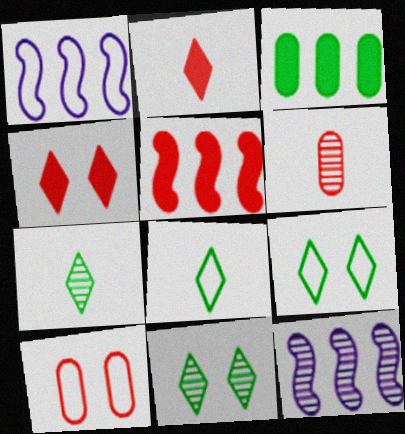[[1, 8, 10], 
[6, 11, 12]]